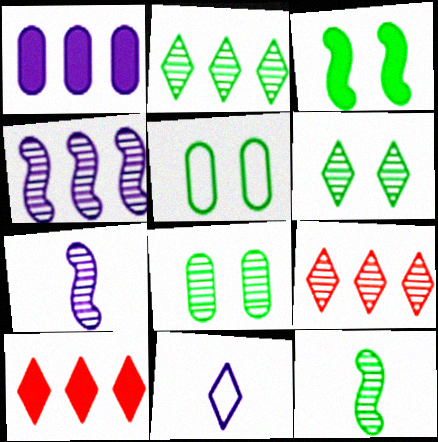[[2, 8, 12], 
[3, 5, 6], 
[5, 7, 10], 
[6, 10, 11], 
[7, 8, 9]]